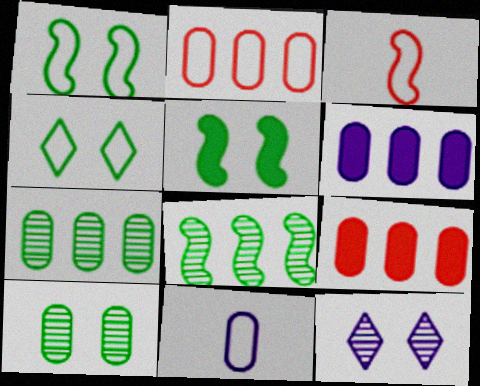[[2, 6, 7], 
[4, 5, 10], 
[9, 10, 11]]